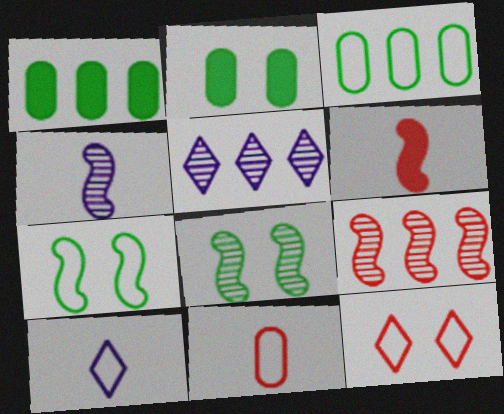[[1, 4, 12], 
[2, 9, 10], 
[4, 8, 9]]